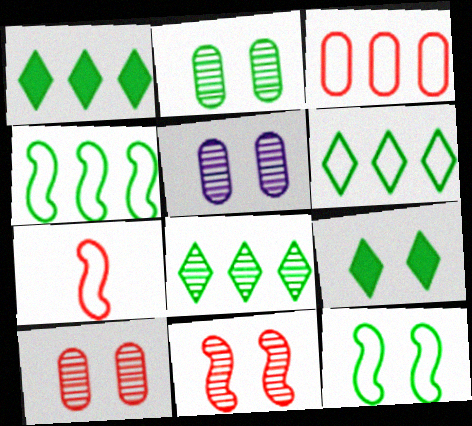[[1, 5, 7], 
[1, 6, 8], 
[2, 5, 10], 
[2, 9, 12]]